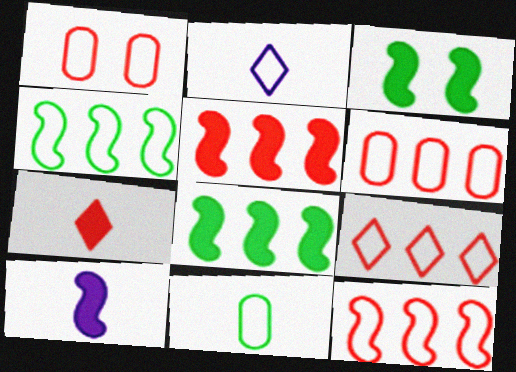[[1, 2, 4], 
[3, 5, 10], 
[6, 9, 12]]